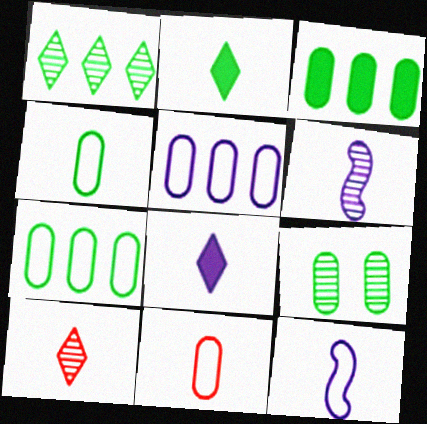[[2, 6, 11], 
[3, 4, 9]]